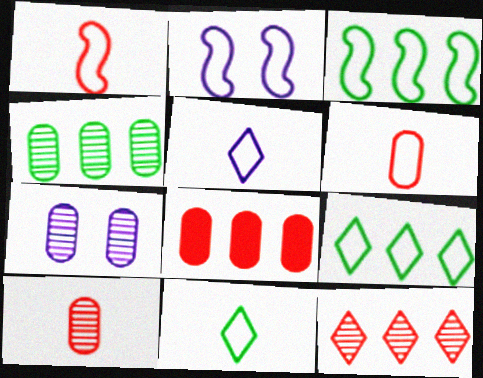[[1, 2, 3], 
[2, 6, 9], 
[4, 7, 10]]